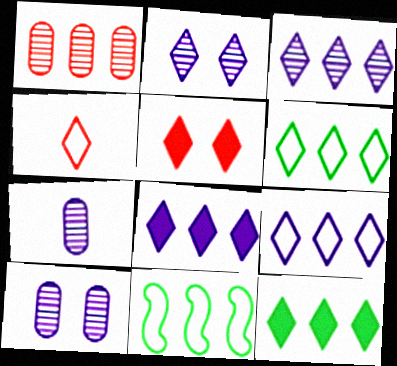[[1, 8, 11], 
[2, 4, 12], 
[3, 8, 9], 
[5, 7, 11]]